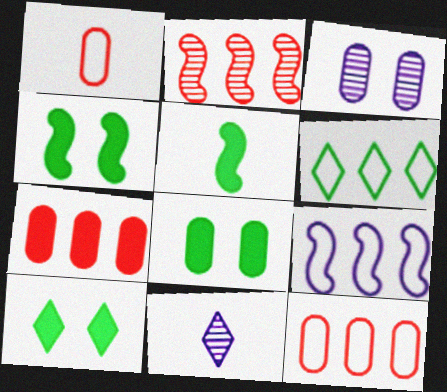[[1, 5, 11], 
[4, 8, 10], 
[4, 11, 12], 
[6, 9, 12]]